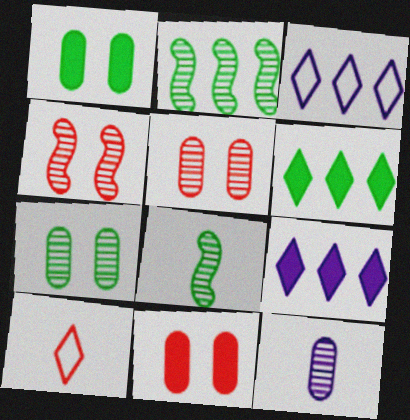[[3, 8, 11]]